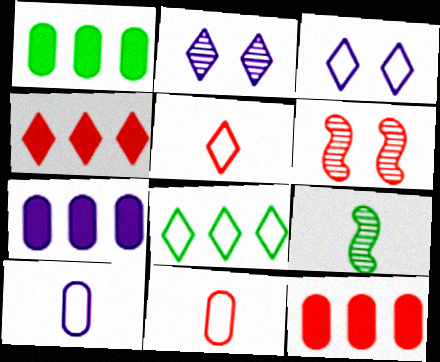[[1, 7, 12], 
[3, 5, 8], 
[3, 9, 12], 
[4, 6, 11], 
[5, 6, 12]]